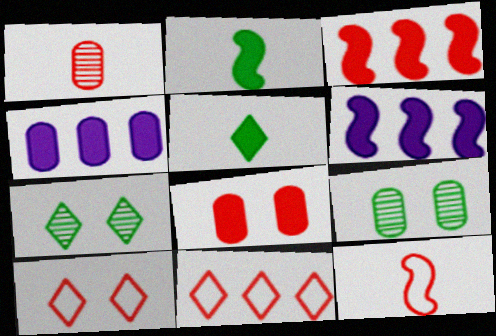[[1, 3, 10], 
[4, 7, 12], 
[5, 6, 8]]